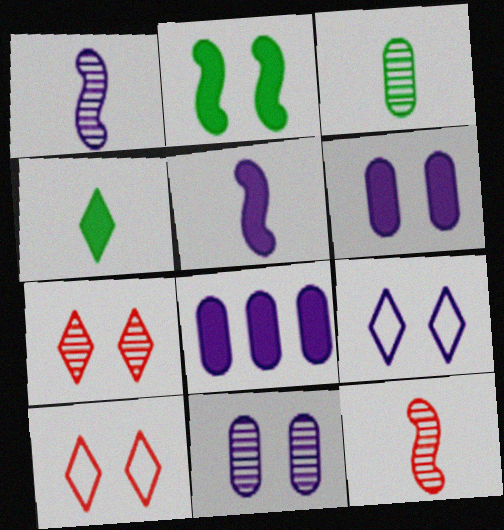[[1, 8, 9], 
[2, 10, 11]]